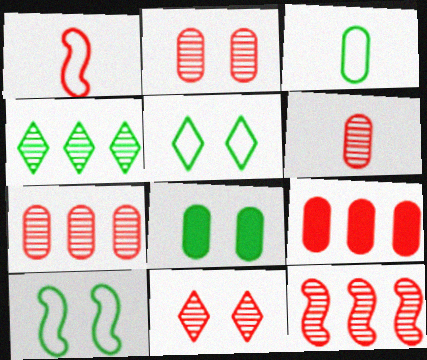[[1, 9, 11], 
[2, 6, 7], 
[6, 11, 12]]